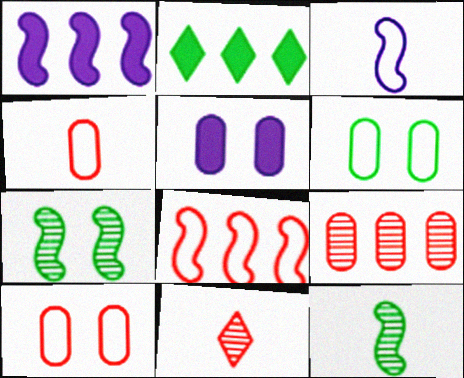[[1, 6, 11], 
[2, 6, 12]]